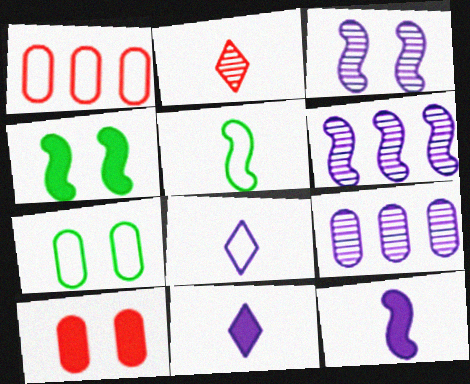[]